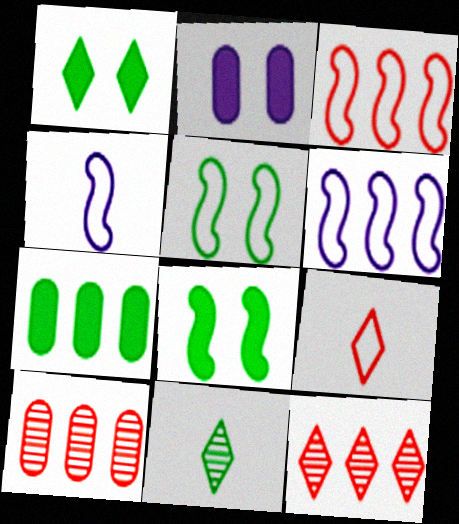[[1, 4, 10], 
[2, 3, 11], 
[3, 4, 5], 
[5, 7, 11], 
[6, 7, 12]]